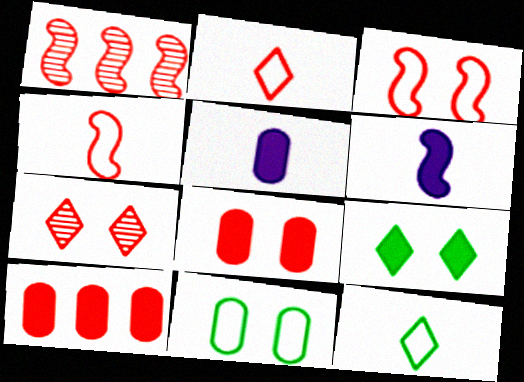[[1, 2, 8], 
[3, 7, 8], 
[4, 7, 10], 
[6, 9, 10]]